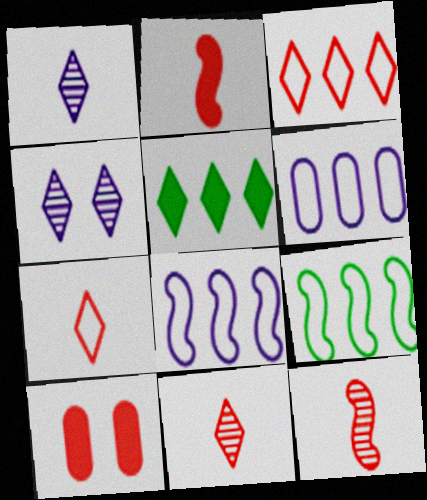[[1, 9, 10], 
[3, 6, 9], 
[3, 10, 12], 
[4, 5, 7]]